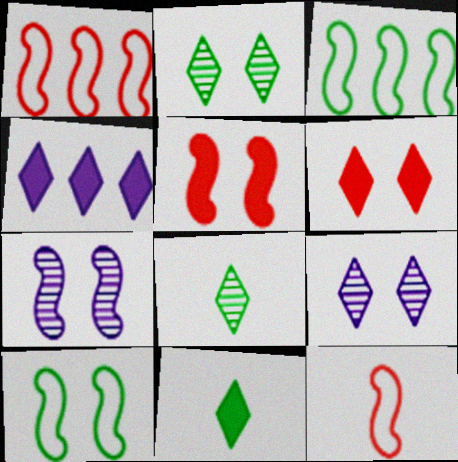[[4, 6, 11], 
[5, 7, 10]]